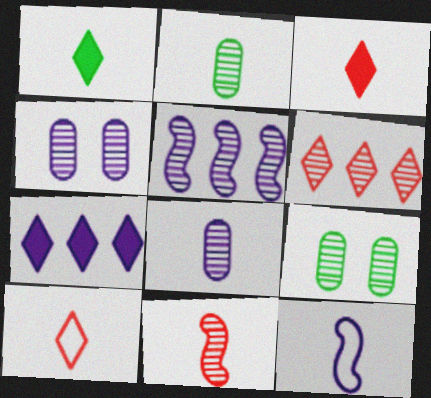[[2, 3, 12], 
[4, 7, 12]]